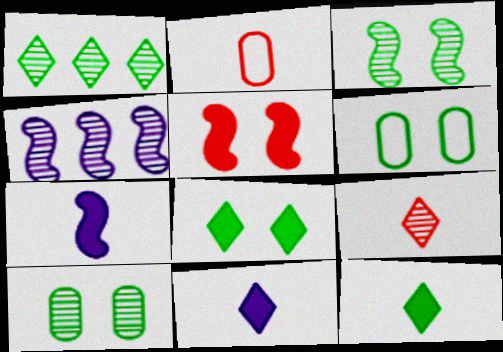[[2, 4, 8], 
[3, 6, 8], 
[4, 9, 10]]